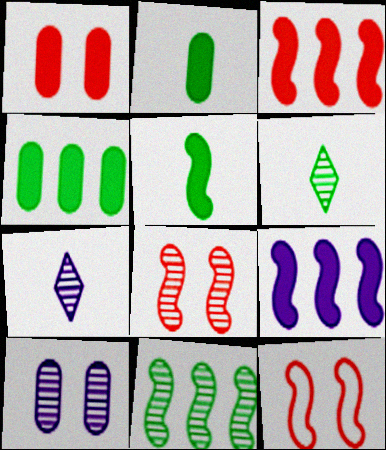[[4, 7, 12]]